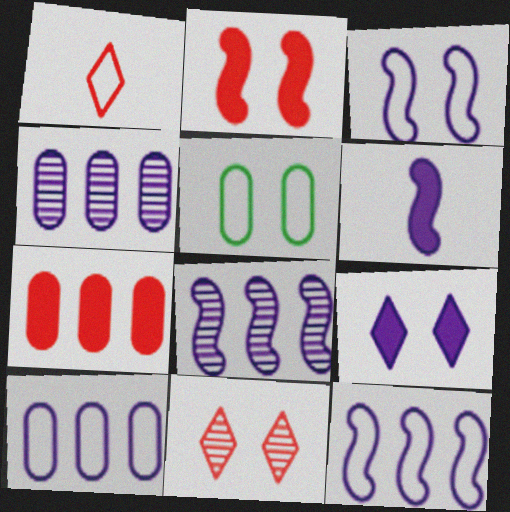[[1, 5, 12], 
[3, 6, 8]]